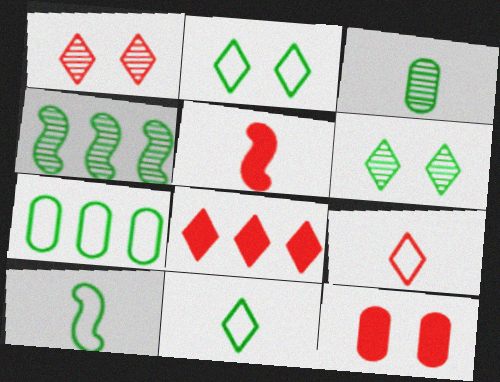[[1, 8, 9], 
[2, 7, 10], 
[3, 4, 6], 
[5, 8, 12]]